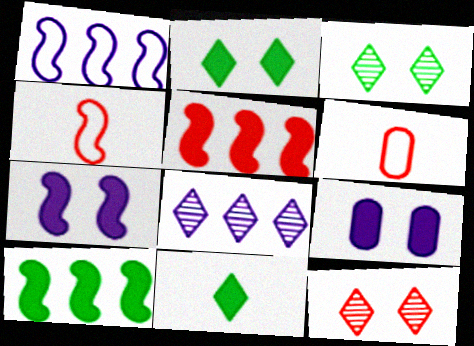[[5, 6, 12], 
[5, 9, 11]]